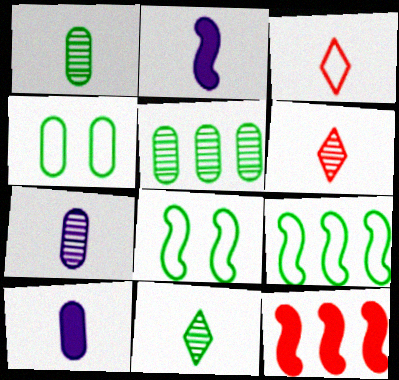[[1, 2, 3]]